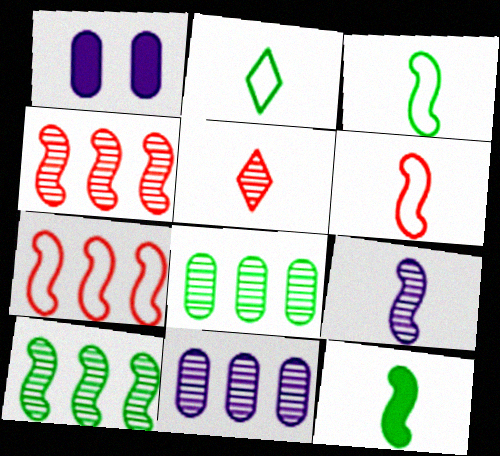[[1, 2, 4], 
[6, 9, 12]]